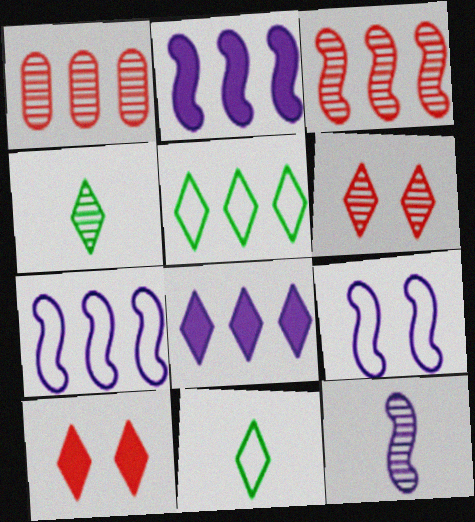[[1, 2, 5], 
[2, 9, 12], 
[6, 8, 11]]